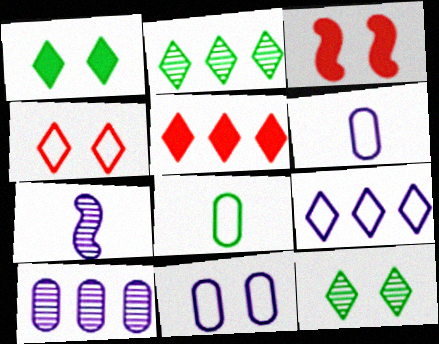[[2, 3, 6], 
[2, 5, 9], 
[3, 11, 12]]